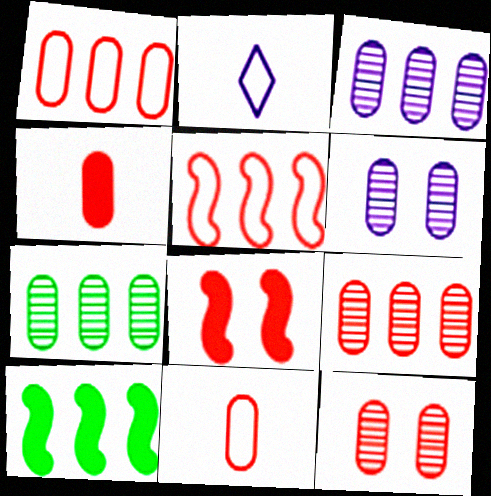[[1, 4, 12], 
[2, 7, 8], 
[2, 10, 12], 
[3, 7, 9]]